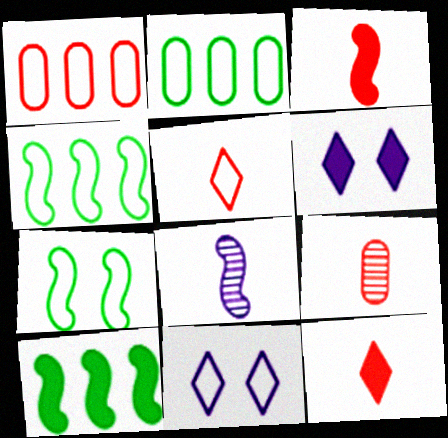[[3, 5, 9], 
[4, 6, 9], 
[9, 10, 11]]